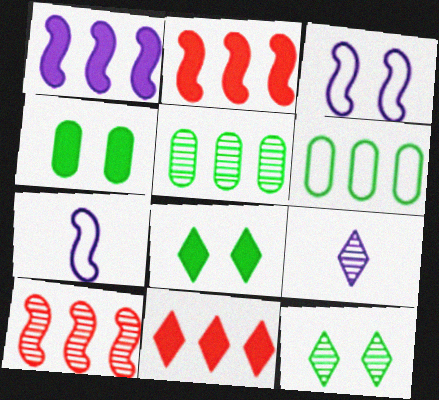[]